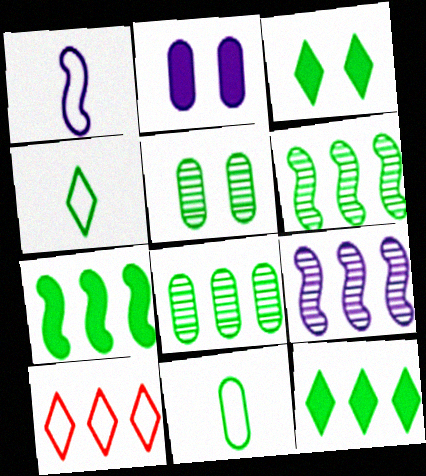[[3, 6, 11], 
[4, 5, 7]]